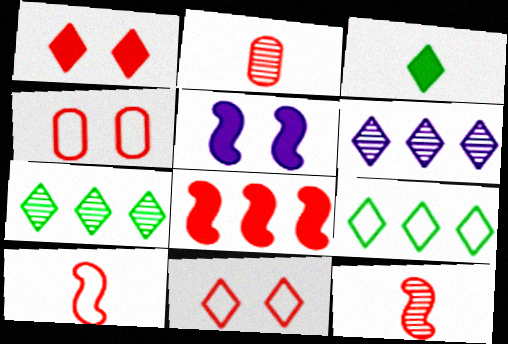[[2, 5, 9], 
[2, 8, 11], 
[3, 6, 11]]